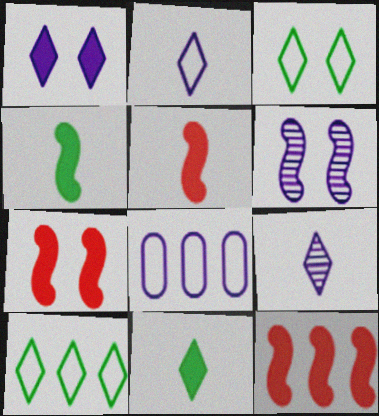[[5, 7, 12]]